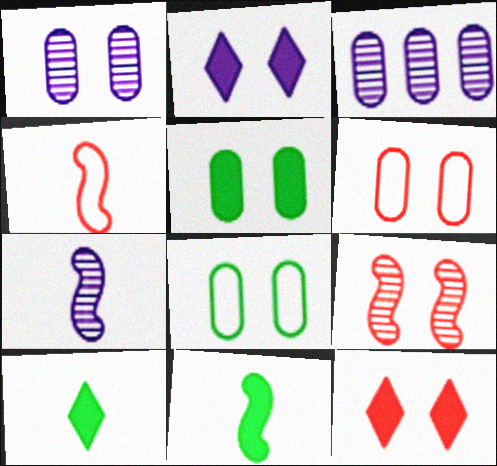[[1, 5, 6], 
[2, 8, 9], 
[4, 7, 11], 
[6, 9, 12]]